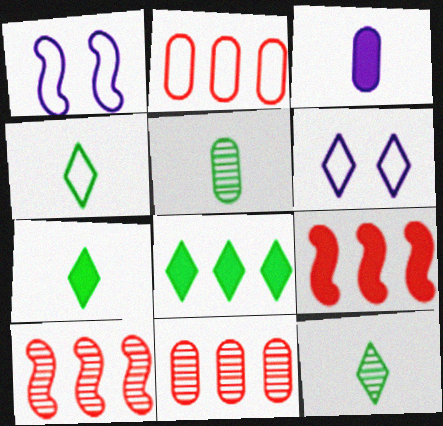[[1, 2, 4], 
[1, 7, 11], 
[4, 7, 12], 
[5, 6, 9]]